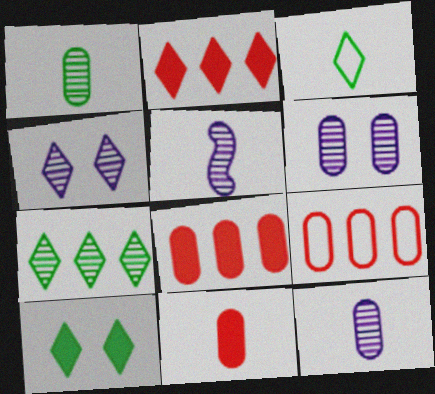[[2, 3, 4], 
[3, 5, 11], 
[3, 7, 10], 
[5, 9, 10]]